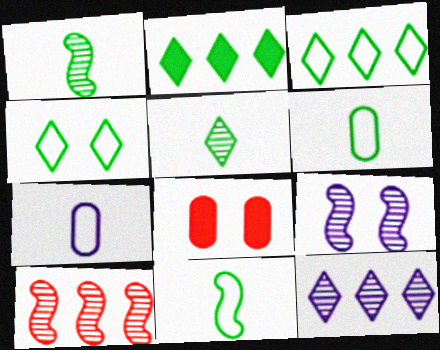[[1, 9, 10], 
[2, 4, 5], 
[4, 8, 9], 
[8, 11, 12]]